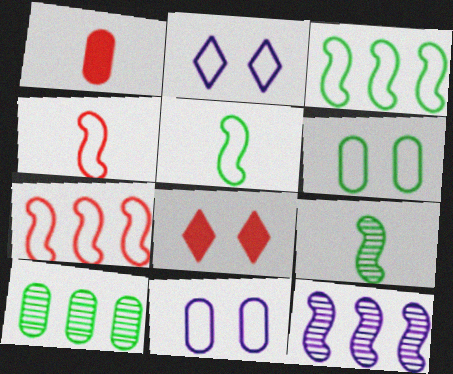[[1, 10, 11]]